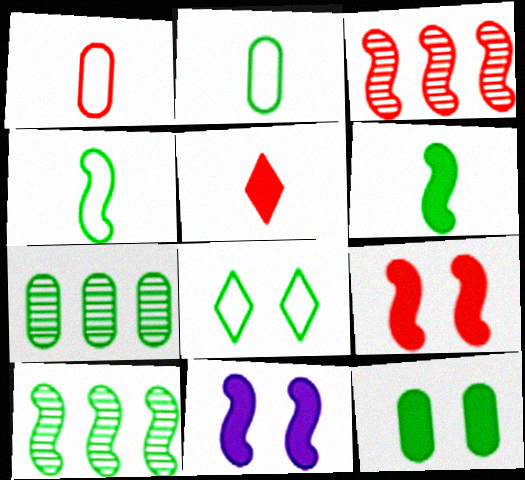[[2, 7, 12], 
[3, 4, 11], 
[6, 7, 8]]